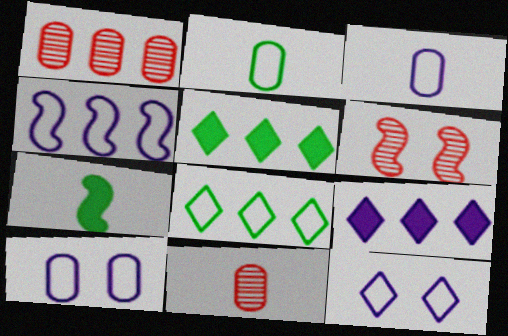[[1, 4, 5], 
[1, 7, 12], 
[2, 6, 9], 
[3, 4, 12], 
[3, 5, 6], 
[4, 6, 7]]